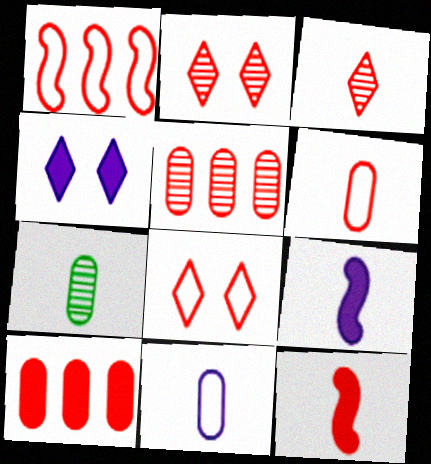[[1, 4, 7], 
[1, 6, 8], 
[3, 6, 12], 
[5, 8, 12]]